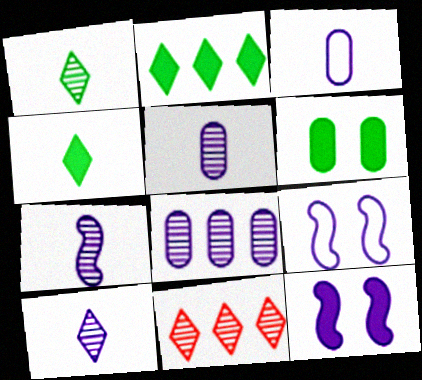[[5, 7, 10]]